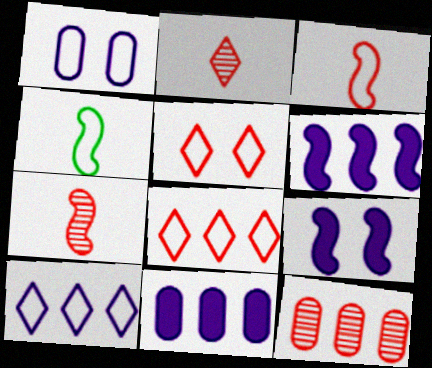[[1, 4, 8]]